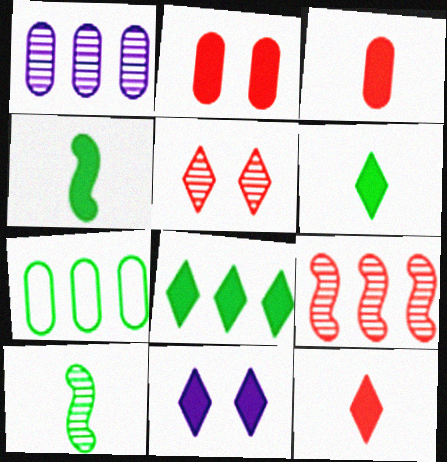[[1, 5, 10], 
[8, 11, 12]]